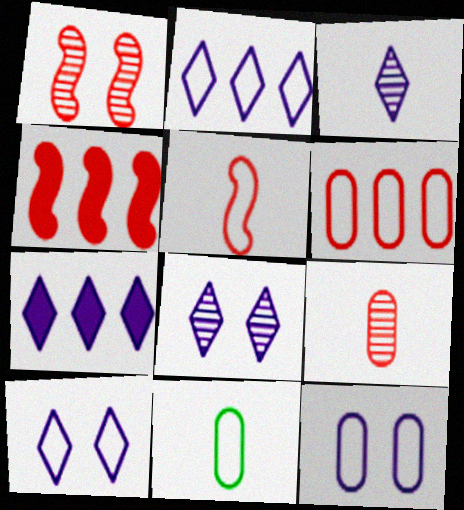[[1, 4, 5], 
[1, 7, 11], 
[3, 7, 10], 
[4, 8, 11], 
[6, 11, 12]]